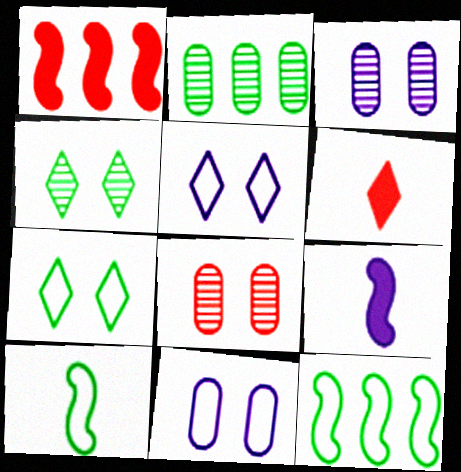[[3, 6, 12]]